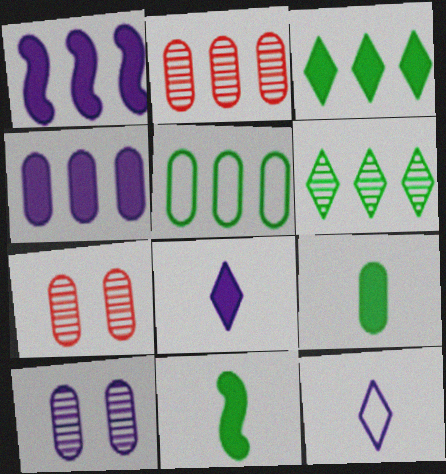[[1, 10, 12], 
[2, 4, 5]]